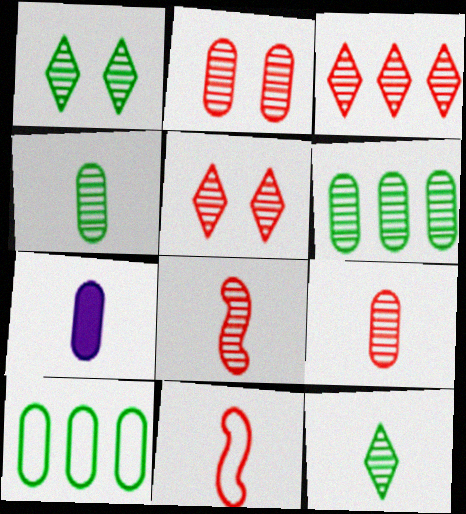[[2, 3, 8], 
[2, 7, 10], 
[7, 11, 12]]